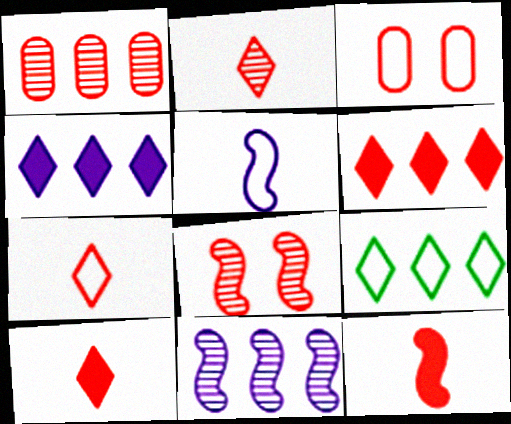[[1, 2, 8], 
[2, 7, 10], 
[3, 5, 9]]